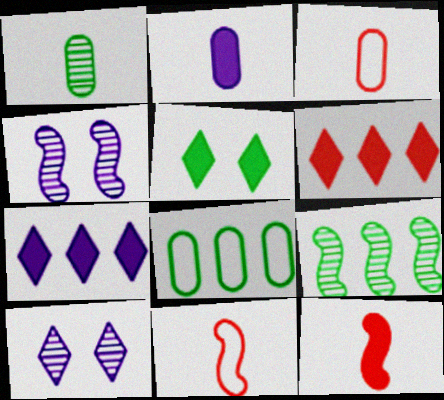[[1, 2, 3], 
[8, 10, 12]]